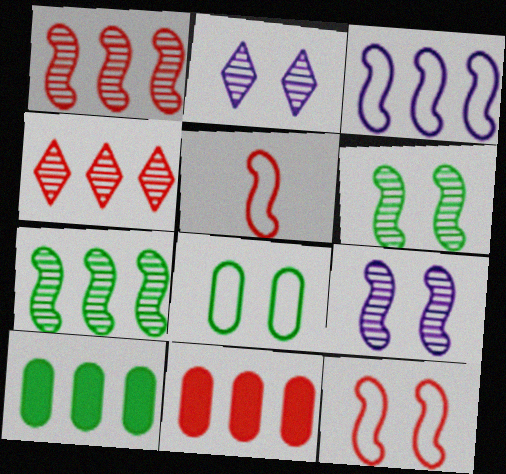[[2, 5, 10], 
[3, 4, 10]]